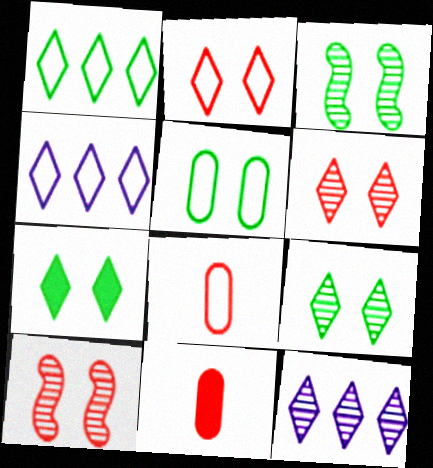[[3, 4, 11], 
[3, 5, 7]]